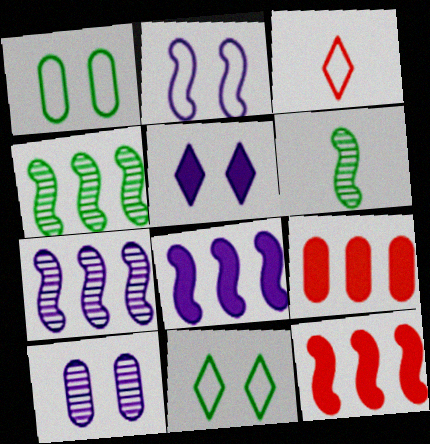[[2, 5, 10], 
[2, 6, 12]]